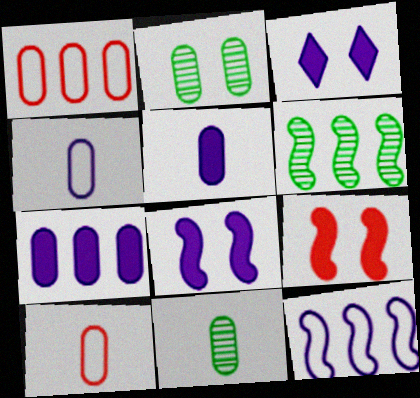[[1, 2, 5], 
[2, 7, 10], 
[3, 6, 10], 
[5, 10, 11]]